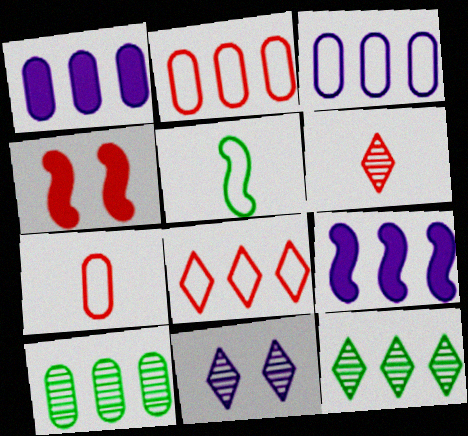[[1, 2, 10], 
[2, 4, 6], 
[2, 9, 12], 
[6, 11, 12], 
[8, 9, 10]]